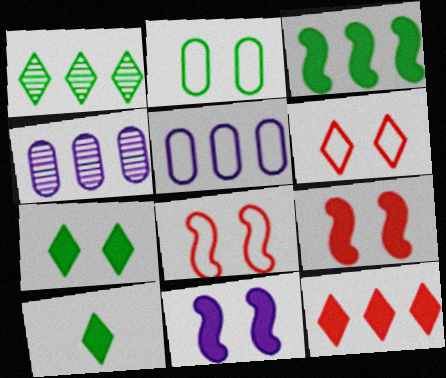[[4, 8, 10]]